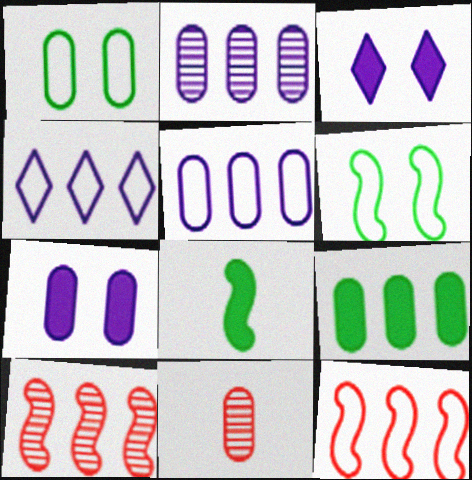[[4, 9, 10]]